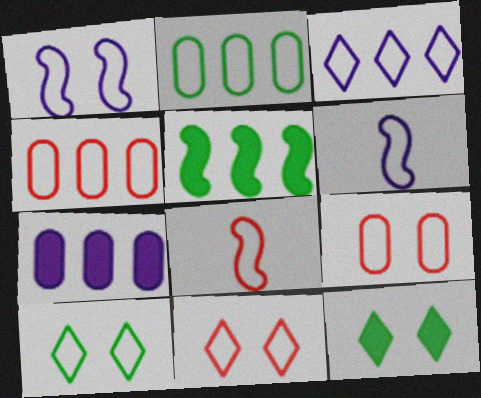[[1, 9, 10], 
[2, 6, 11], 
[4, 6, 10], 
[4, 8, 11]]